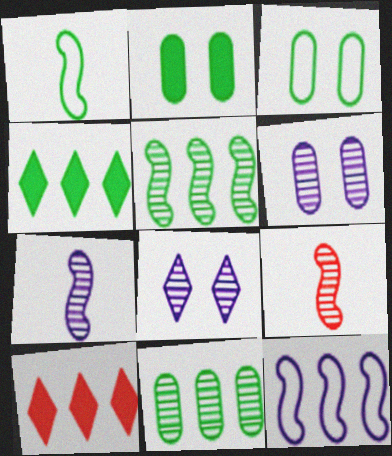[[1, 6, 10], 
[3, 7, 10], 
[8, 9, 11], 
[10, 11, 12]]